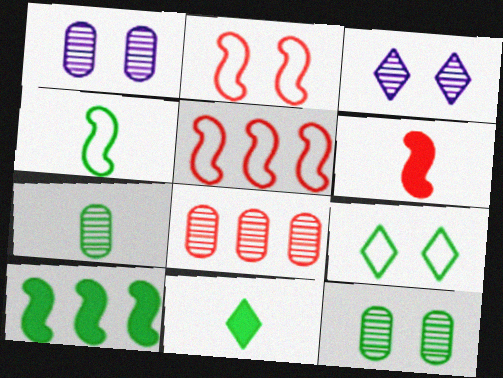[[1, 5, 11], 
[1, 7, 8], 
[4, 7, 11], 
[7, 9, 10]]